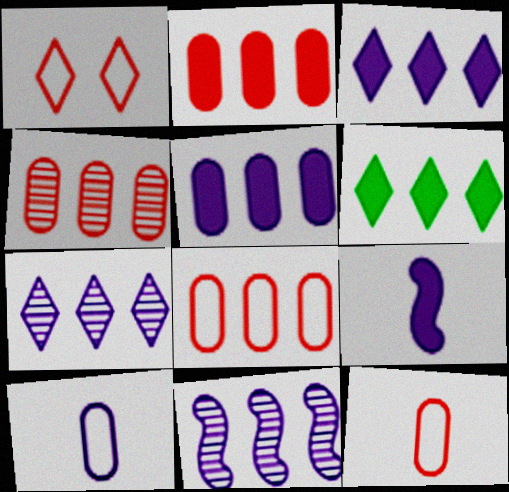[[2, 4, 8], 
[6, 8, 11]]